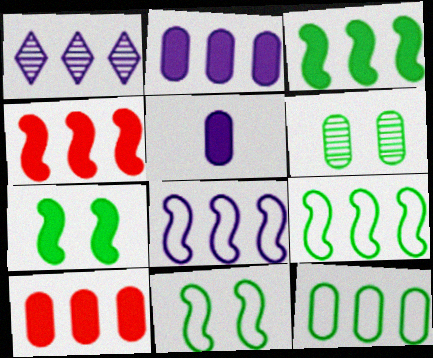[[1, 2, 8], 
[1, 4, 12], 
[1, 9, 10]]